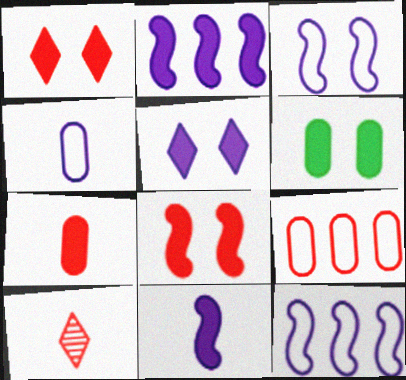[[5, 6, 8], 
[6, 10, 12], 
[8, 9, 10]]